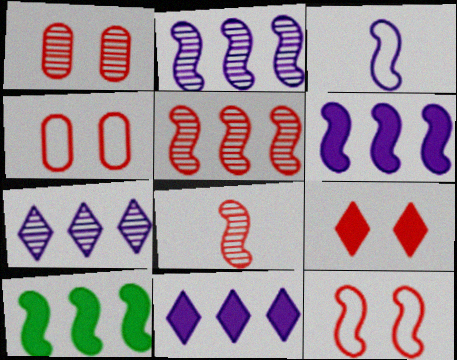[[1, 9, 12]]